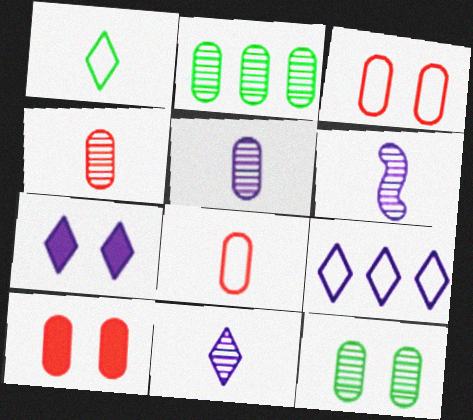[[5, 6, 11], 
[7, 9, 11]]